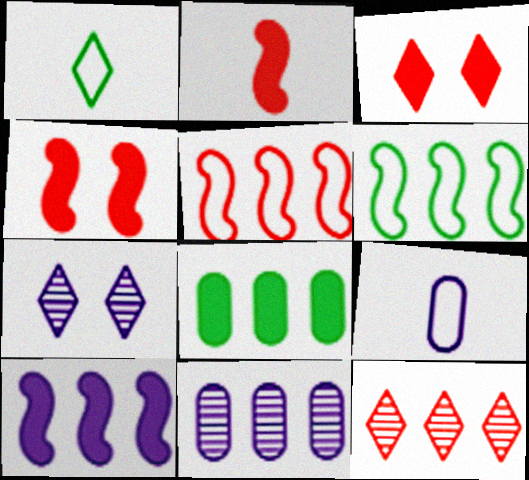[[1, 4, 11], 
[7, 9, 10]]